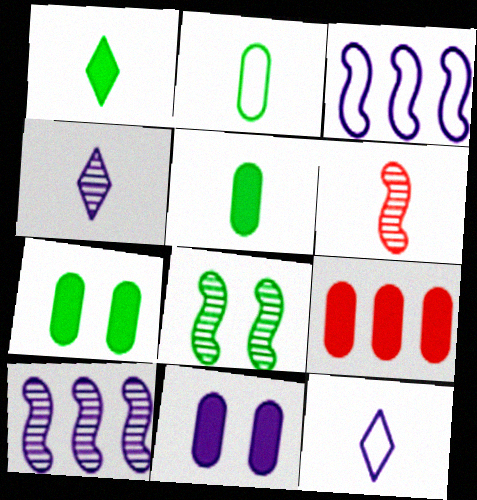[[3, 4, 11], 
[5, 6, 12], 
[5, 9, 11], 
[6, 8, 10], 
[8, 9, 12], 
[10, 11, 12]]